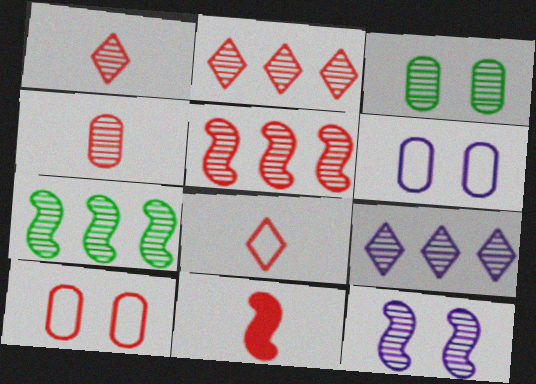[[2, 10, 11], 
[4, 8, 11]]